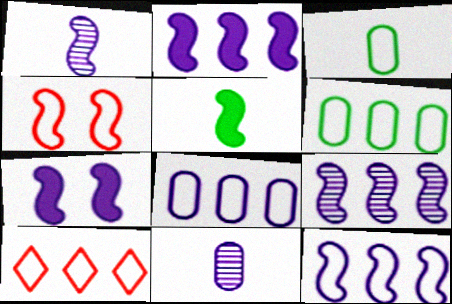[[1, 7, 12], 
[2, 9, 12], 
[4, 5, 9], 
[6, 10, 12]]